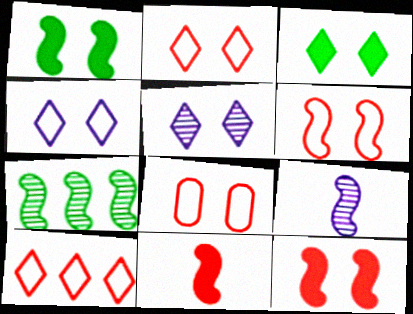[[1, 5, 8], 
[2, 3, 5], 
[2, 6, 8]]